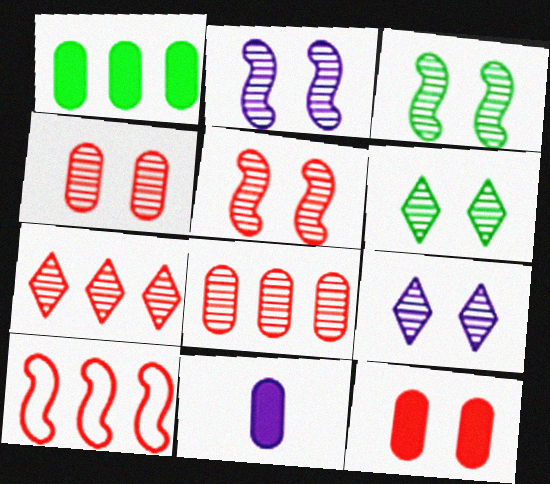[[1, 11, 12], 
[2, 3, 5], 
[2, 4, 6], 
[3, 4, 9], 
[6, 10, 11]]